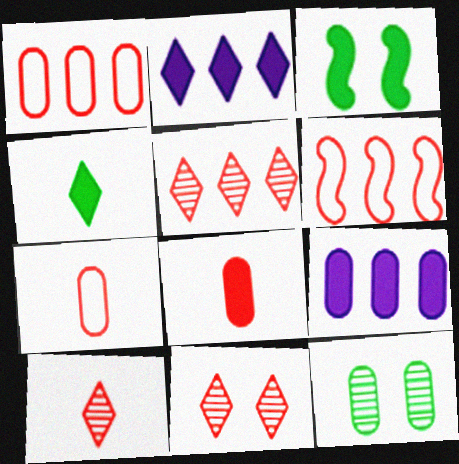[[2, 3, 8], 
[5, 10, 11], 
[6, 8, 11], 
[7, 9, 12]]